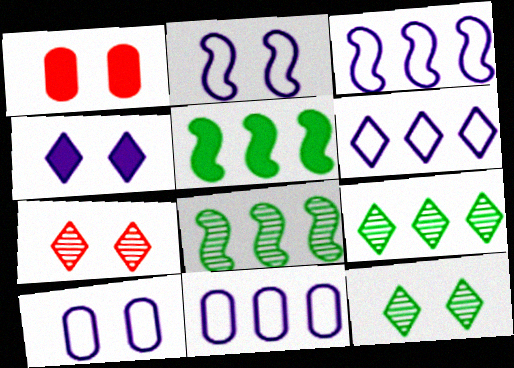[[1, 2, 12], 
[3, 6, 11]]